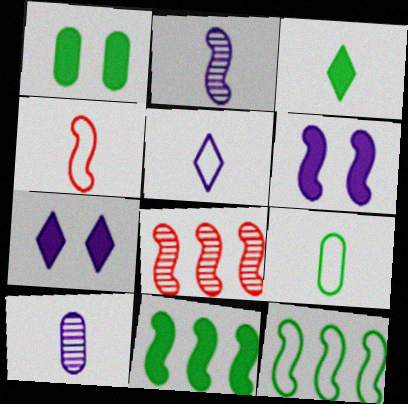[[1, 3, 11], 
[1, 5, 8], 
[3, 4, 10], 
[4, 5, 9], 
[7, 8, 9]]